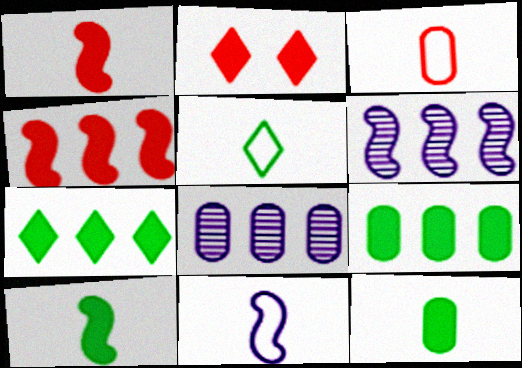[[3, 5, 11]]